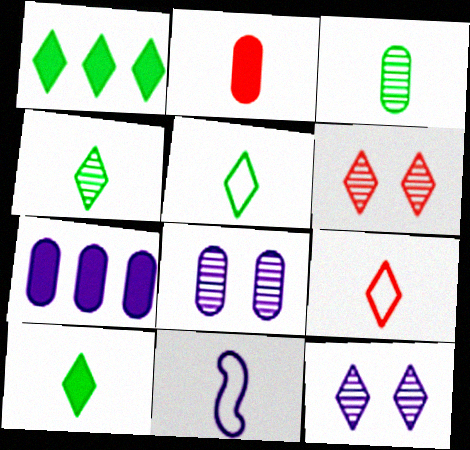[[1, 9, 12], 
[2, 4, 11], 
[4, 5, 10], 
[7, 11, 12]]